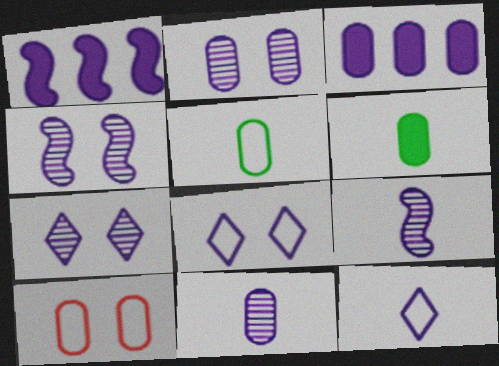[[1, 2, 12], 
[1, 8, 11], 
[2, 4, 7], 
[3, 4, 12], 
[3, 8, 9]]